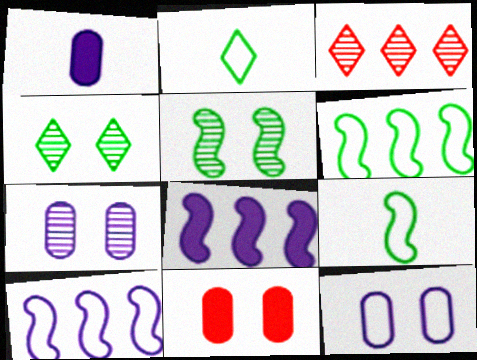[]